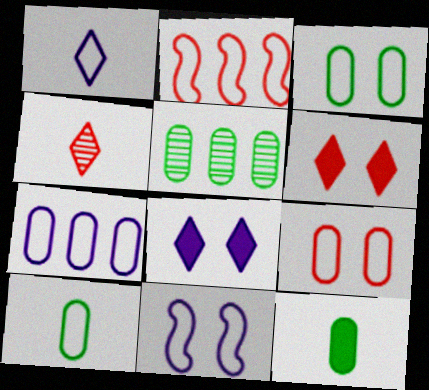[[1, 2, 3], 
[1, 7, 11], 
[3, 5, 12], 
[7, 9, 10]]